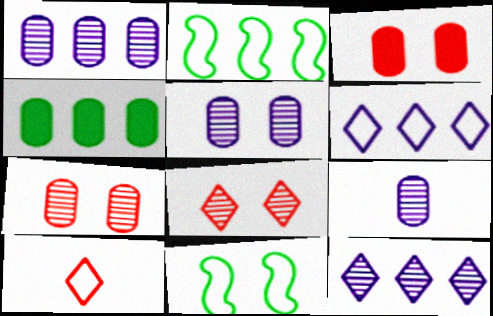[[1, 5, 9]]